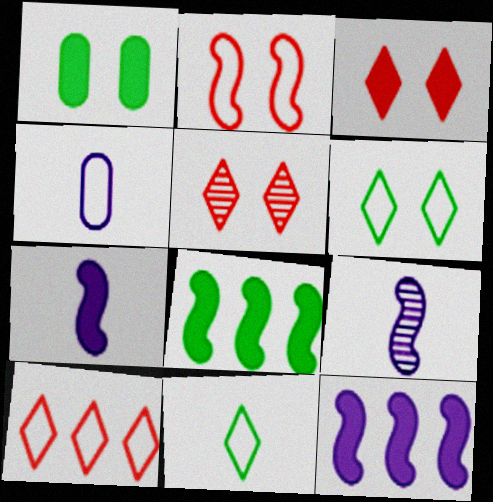[[1, 9, 10], 
[2, 8, 9], 
[4, 5, 8]]